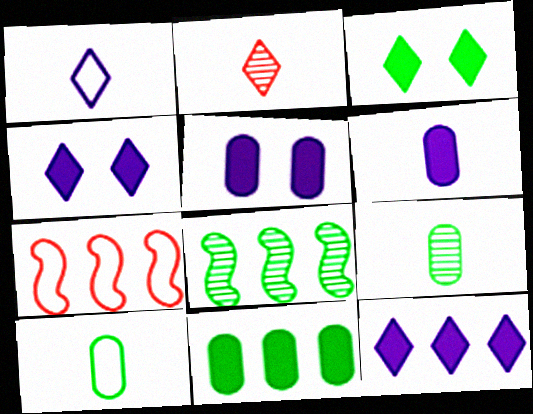[[3, 8, 10], 
[4, 7, 9]]